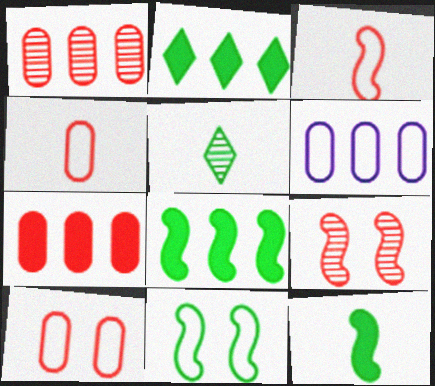[]